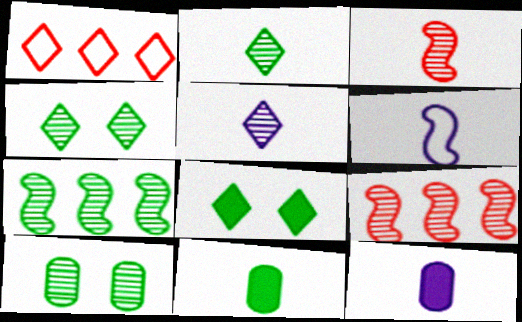[[1, 5, 8], 
[2, 7, 10], 
[5, 6, 12], 
[5, 9, 10]]